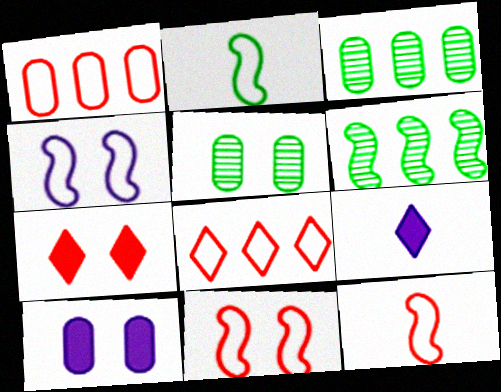[[3, 9, 11], 
[4, 5, 7]]